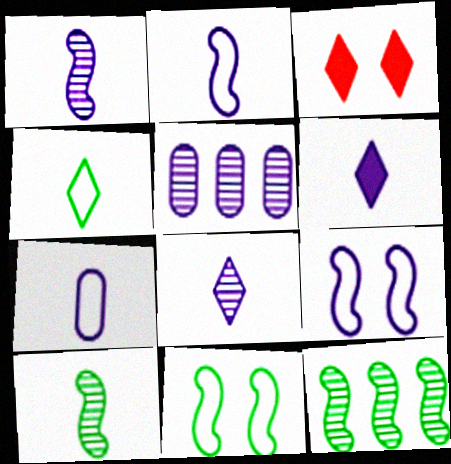[[1, 6, 7], 
[3, 7, 12], 
[5, 6, 9]]